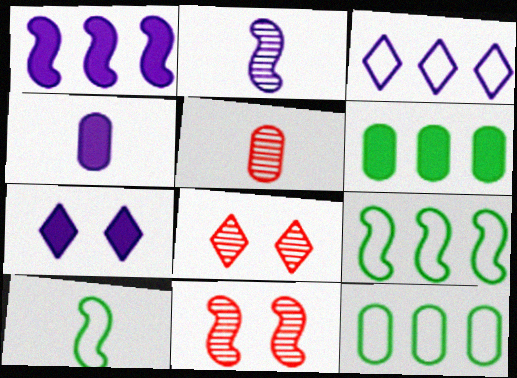[[1, 4, 7], 
[1, 10, 11], 
[4, 8, 9], 
[5, 7, 9]]